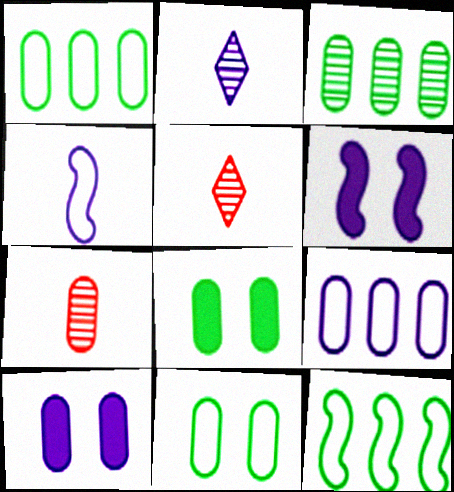[[1, 5, 6], 
[1, 7, 10], 
[2, 6, 9], 
[5, 10, 12], 
[7, 8, 9]]